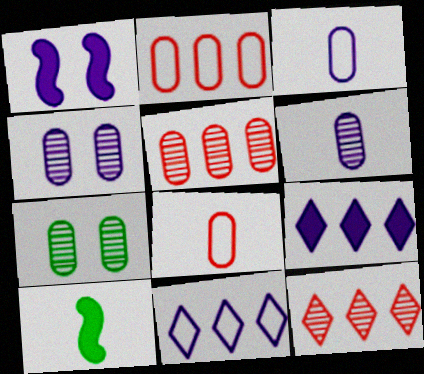[[1, 6, 11], 
[5, 6, 7]]